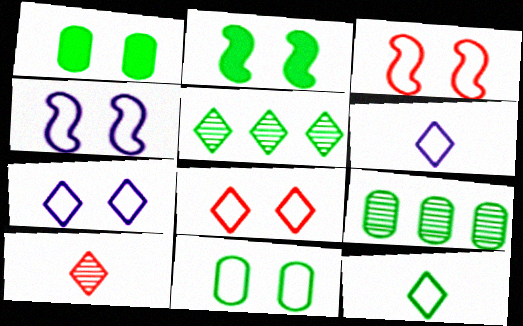[[2, 9, 12], 
[3, 7, 11], 
[4, 8, 11]]